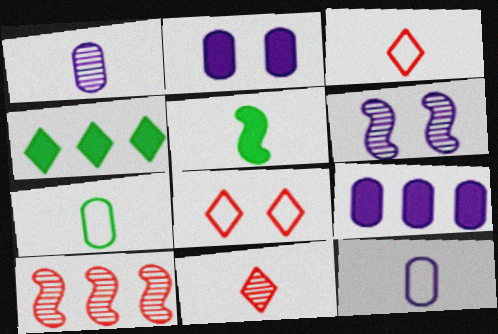[[1, 3, 5], 
[5, 11, 12]]